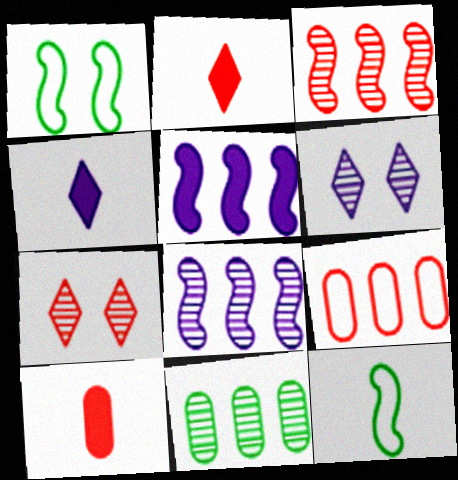[]